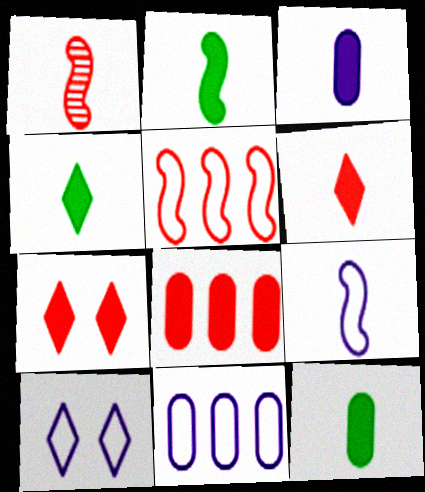[[1, 2, 9], 
[2, 3, 6], 
[2, 4, 12], 
[9, 10, 11]]